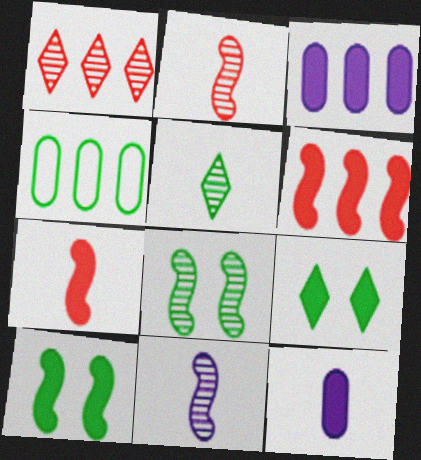[[3, 7, 9], 
[4, 5, 10], 
[6, 9, 12]]